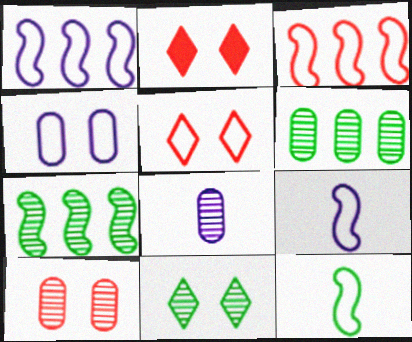[[2, 6, 9], 
[6, 8, 10]]